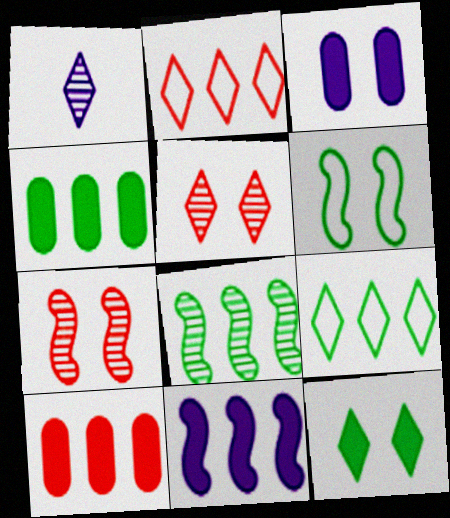[[1, 2, 12], 
[1, 6, 10], 
[3, 5, 6], 
[4, 8, 9]]